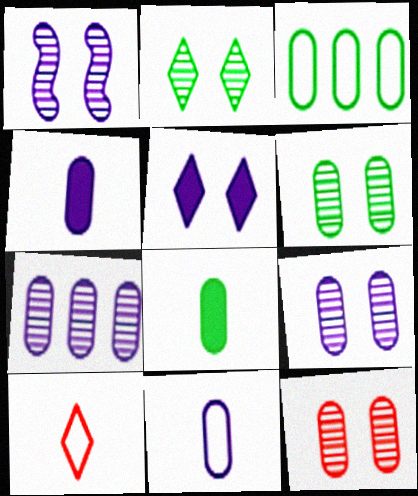[[1, 2, 12], 
[3, 4, 12], 
[3, 6, 8], 
[6, 9, 12]]